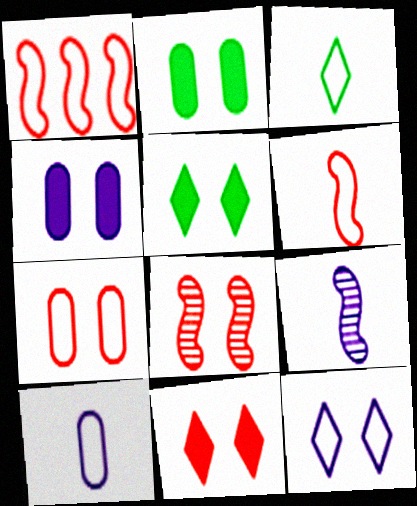[[2, 8, 12], 
[3, 6, 10], 
[7, 8, 11]]